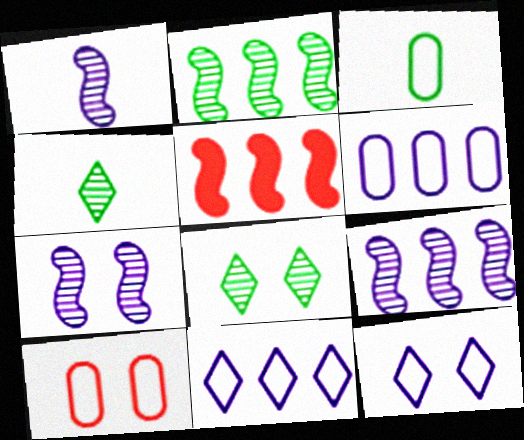[[1, 7, 9], 
[3, 6, 10]]